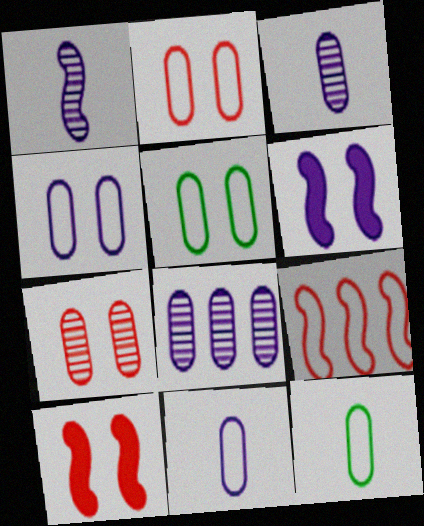[[2, 4, 5]]